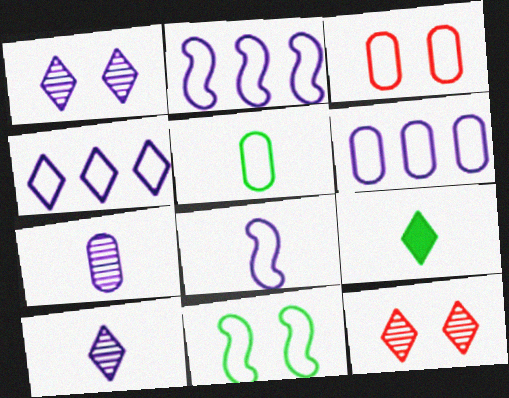[[2, 4, 6], 
[3, 5, 6], 
[4, 9, 12]]